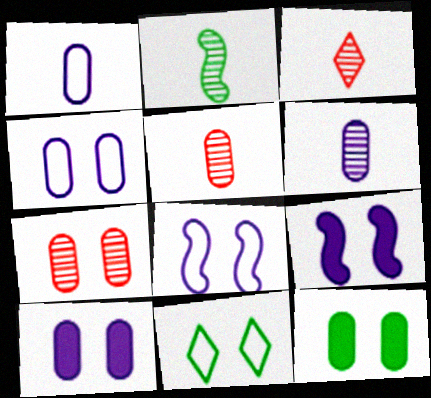[[2, 3, 6], 
[4, 7, 12], 
[7, 9, 11]]